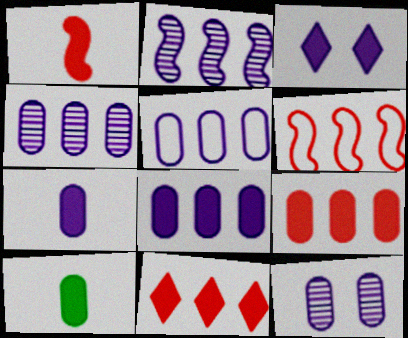[[4, 5, 8], 
[5, 7, 12]]